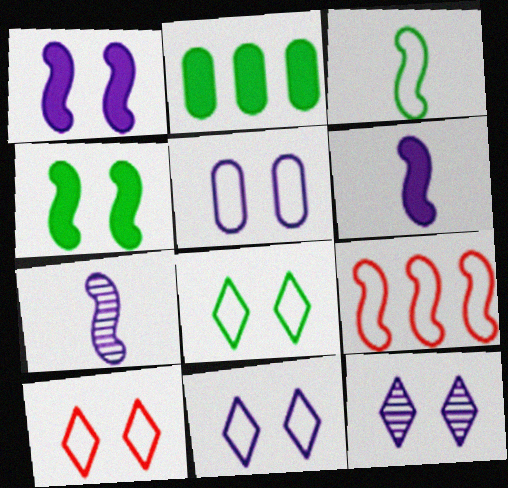[[1, 5, 12], 
[2, 7, 10], 
[4, 7, 9], 
[8, 10, 11]]